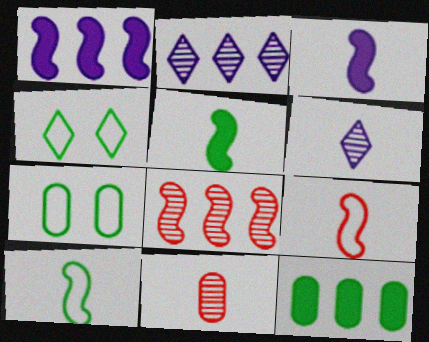[[1, 4, 11]]